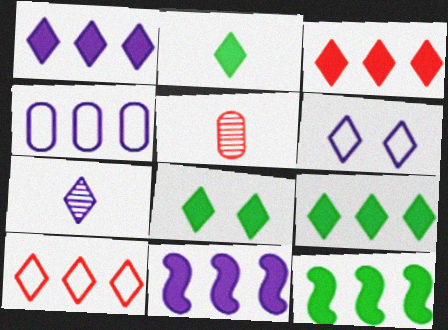[[1, 3, 9], 
[1, 6, 7], 
[2, 8, 9], 
[5, 6, 12], 
[7, 8, 10]]